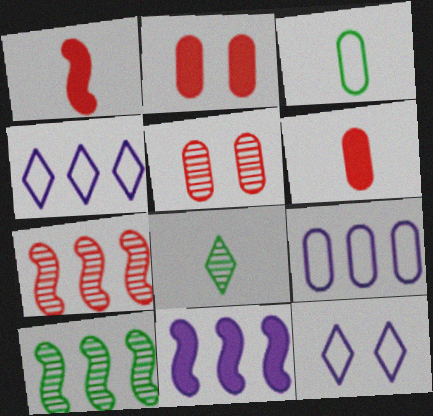[[6, 10, 12]]